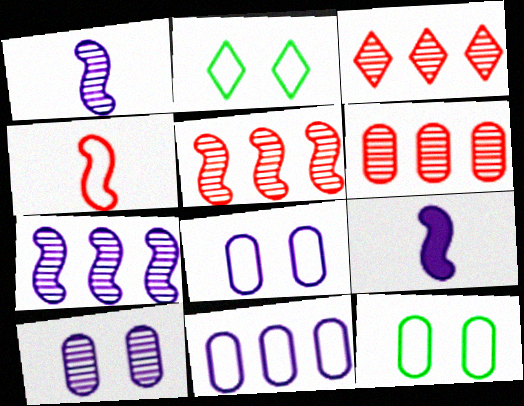[[2, 4, 11], 
[2, 6, 9], 
[3, 5, 6], 
[3, 9, 12]]